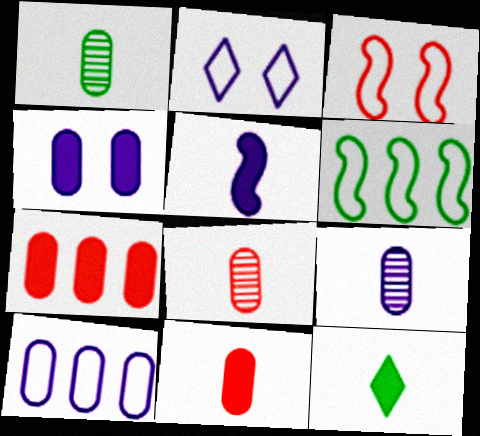[[1, 8, 9], 
[4, 9, 10], 
[5, 11, 12]]